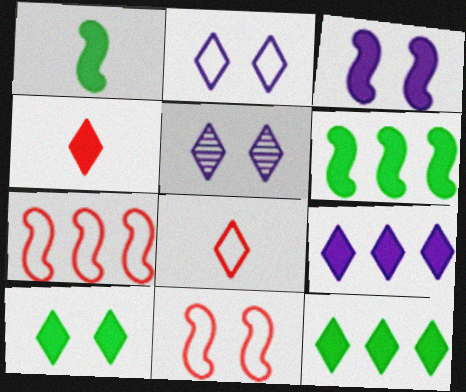[[4, 9, 10], 
[5, 8, 12]]